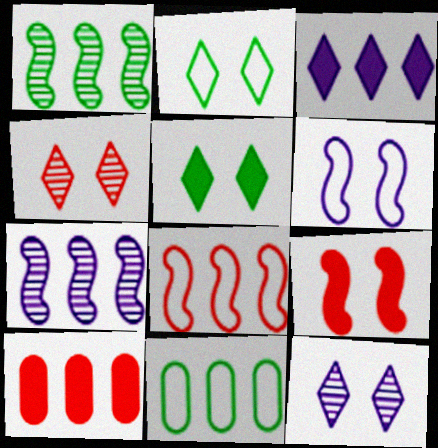[]